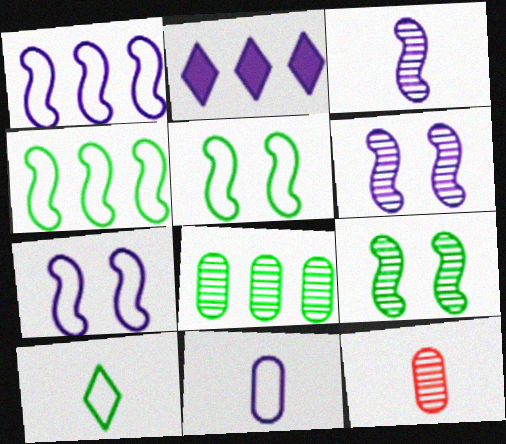[[2, 5, 12], 
[2, 6, 11]]